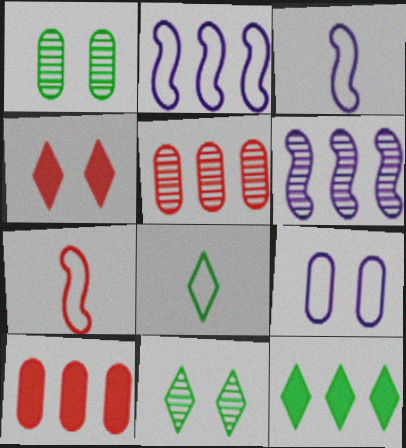[[2, 5, 12], 
[3, 10, 11], 
[4, 5, 7], 
[8, 11, 12]]